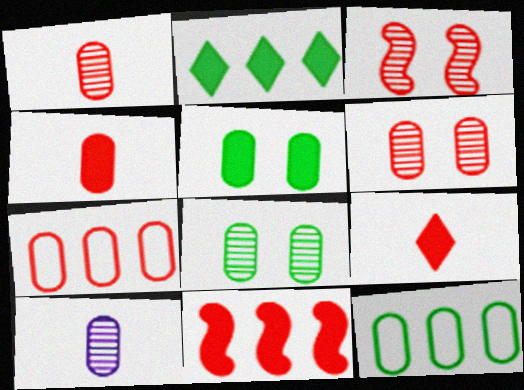[[3, 7, 9], 
[4, 6, 7], 
[5, 7, 10]]